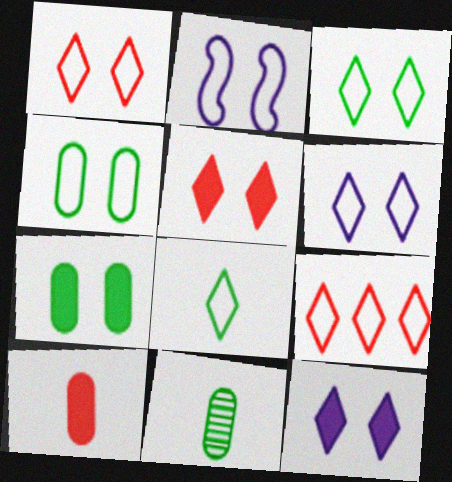[[1, 2, 4], 
[1, 3, 6], 
[6, 8, 9]]